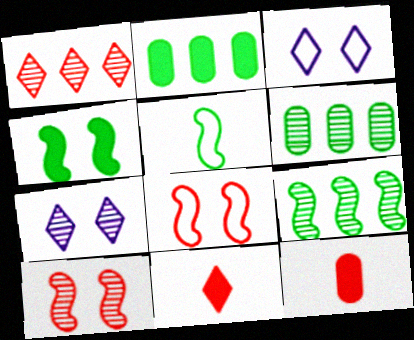[[1, 8, 12], 
[3, 9, 12], 
[4, 5, 9]]